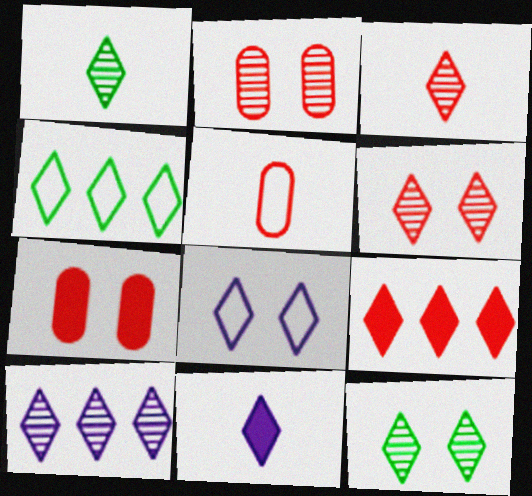[[1, 6, 10], 
[1, 8, 9], 
[3, 10, 12], 
[4, 6, 11], 
[4, 9, 10], 
[8, 10, 11]]